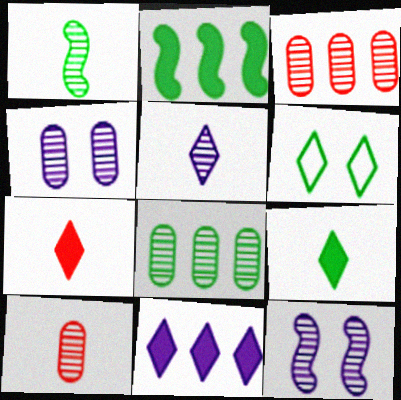[[1, 5, 10], 
[4, 8, 10]]